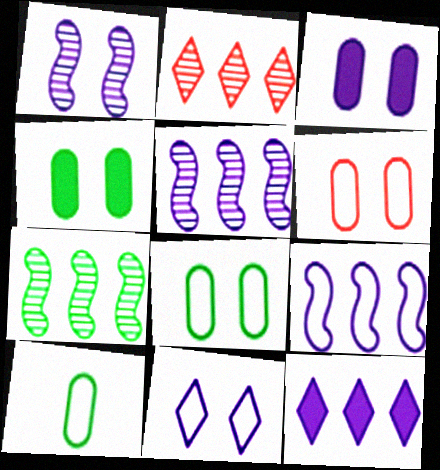[[1, 3, 11]]